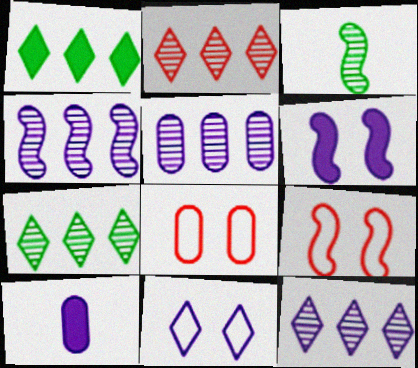[[2, 7, 12], 
[4, 5, 12], 
[4, 10, 11], 
[7, 9, 10]]